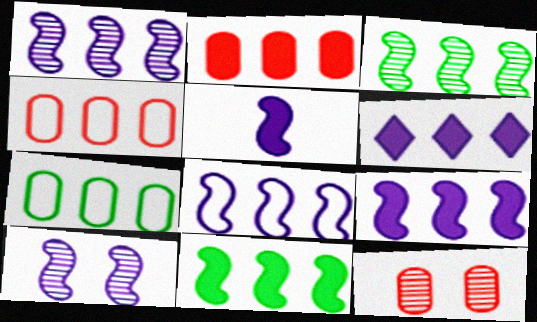[[1, 8, 9], 
[2, 6, 11], 
[3, 4, 6], 
[5, 8, 10]]